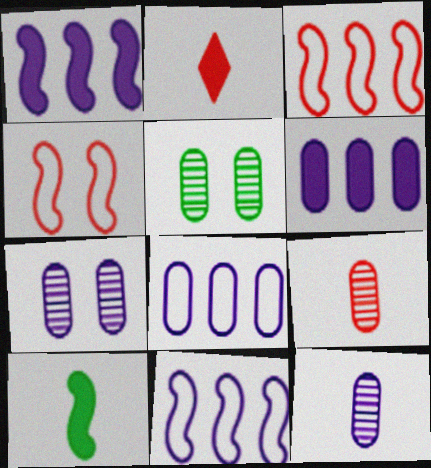[[2, 5, 11]]